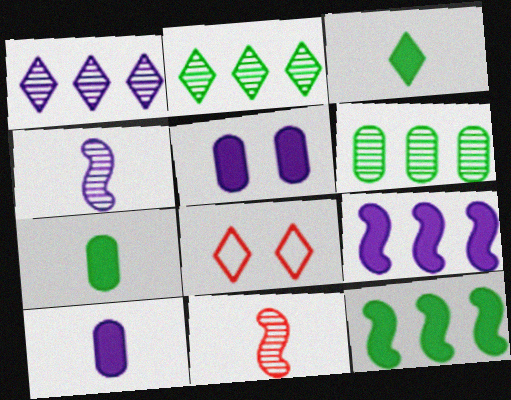[[1, 3, 8]]